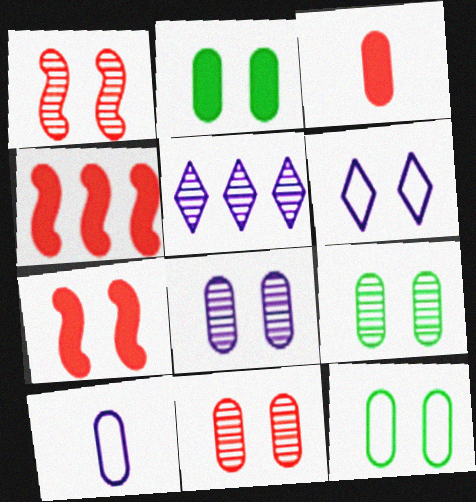[[1, 2, 6], 
[2, 9, 12], 
[6, 7, 9], 
[8, 9, 11]]